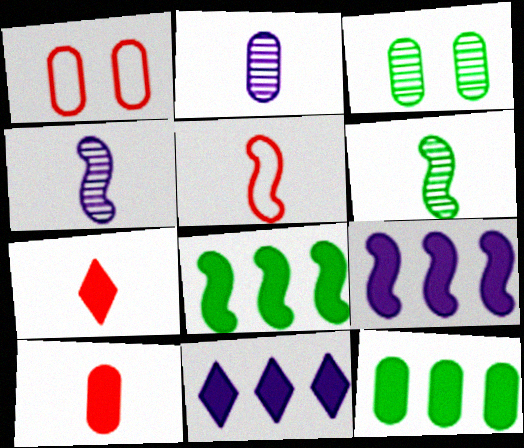[[1, 2, 12], 
[1, 6, 11], 
[3, 5, 11]]